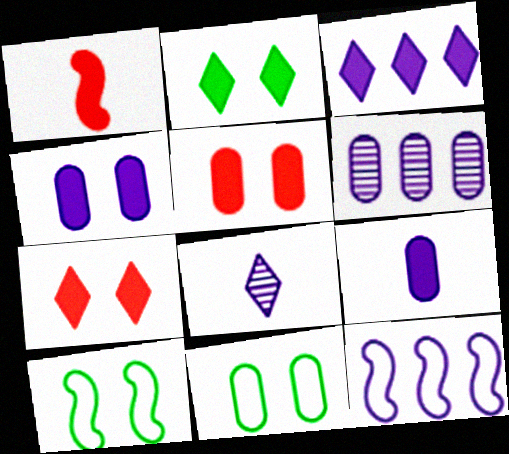[[3, 6, 12], 
[4, 8, 12]]